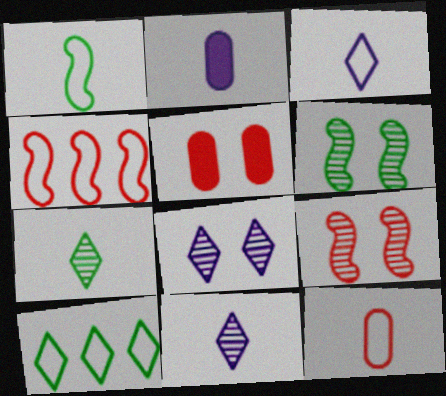[[1, 3, 12], 
[2, 9, 10]]